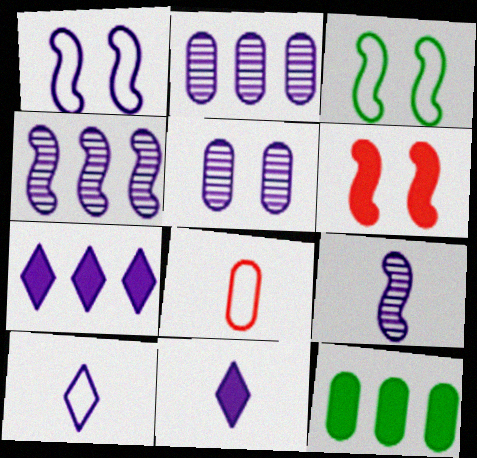[[1, 2, 11], 
[5, 8, 12], 
[6, 11, 12]]